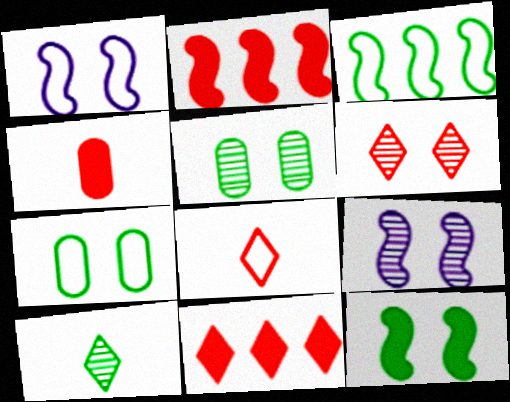[[5, 6, 9], 
[6, 8, 11]]